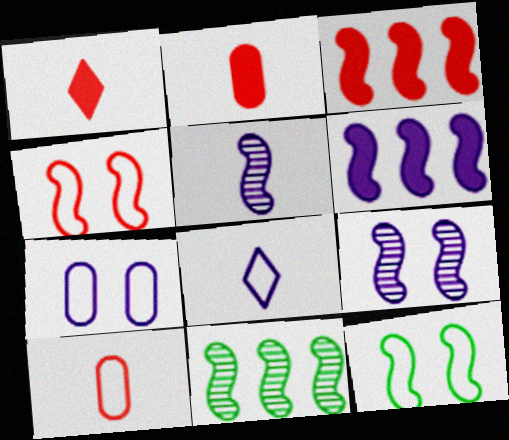[[1, 7, 11], 
[3, 5, 12]]